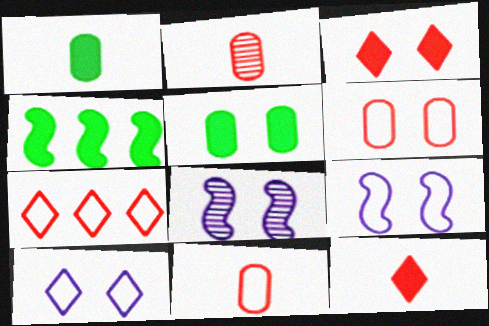[[1, 7, 8], 
[2, 4, 10]]